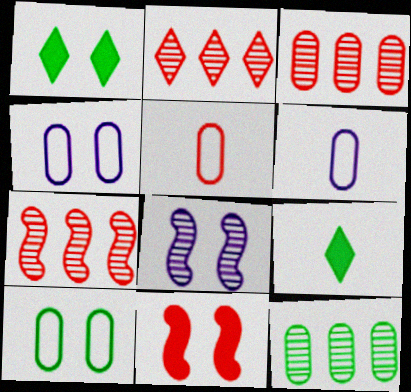[[1, 6, 7], 
[2, 3, 7], 
[2, 5, 11], 
[4, 7, 9]]